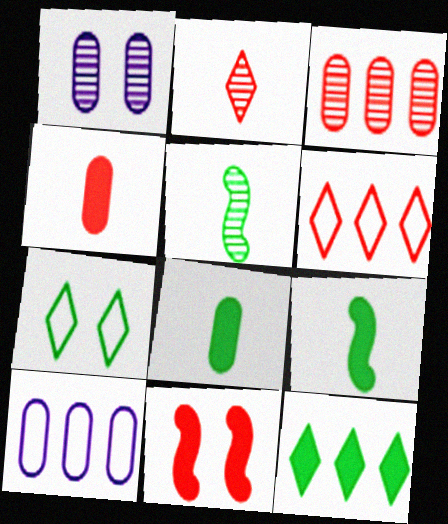[[1, 6, 9], 
[1, 7, 11]]